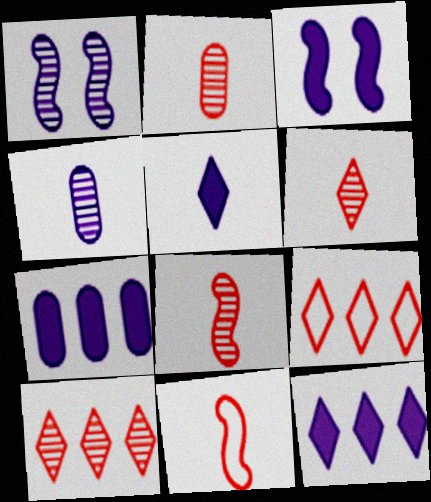[[2, 6, 8], 
[3, 5, 7]]